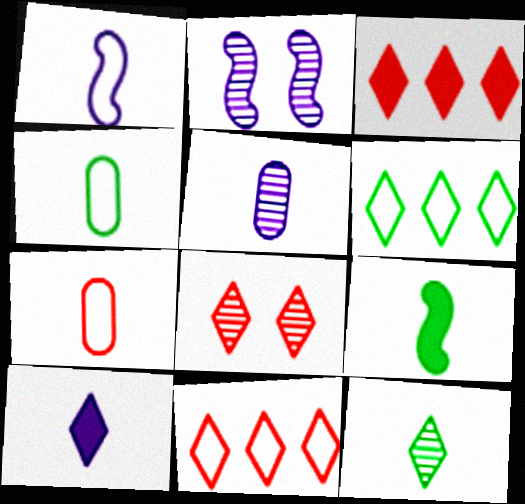[[1, 5, 10], 
[2, 3, 4], 
[4, 9, 12], 
[6, 8, 10]]